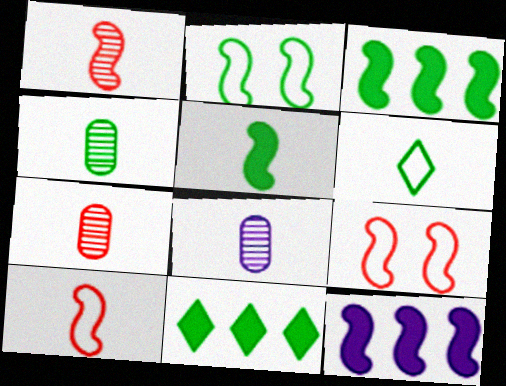[[1, 2, 12], 
[2, 4, 11], 
[4, 5, 6], 
[4, 7, 8], 
[8, 9, 11]]